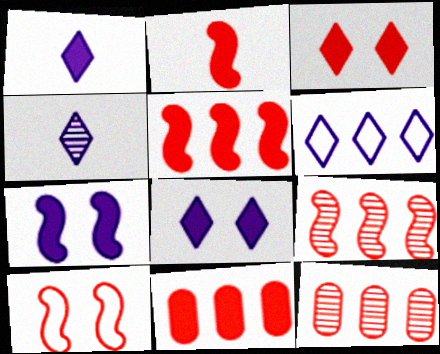[[2, 3, 11], 
[2, 9, 10], 
[4, 6, 8]]